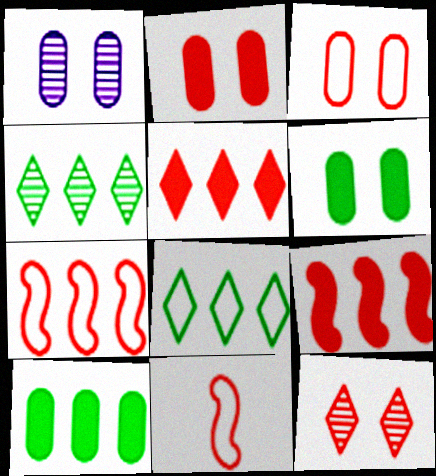[[1, 3, 6]]